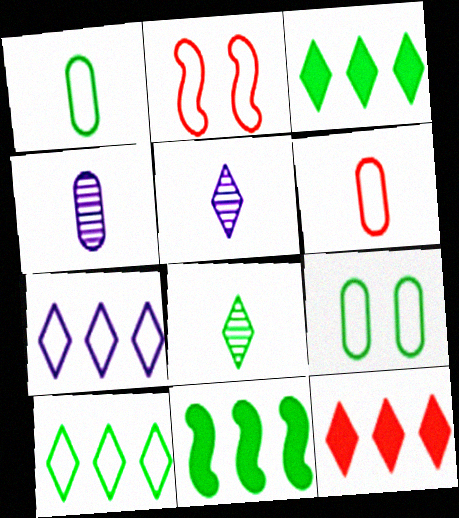[[1, 2, 7], 
[2, 3, 4], 
[8, 9, 11]]